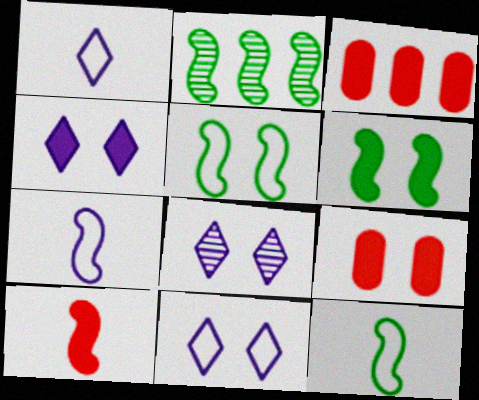[[1, 2, 9], 
[2, 6, 12], 
[3, 8, 12], 
[4, 6, 9], 
[4, 8, 11], 
[5, 8, 9]]